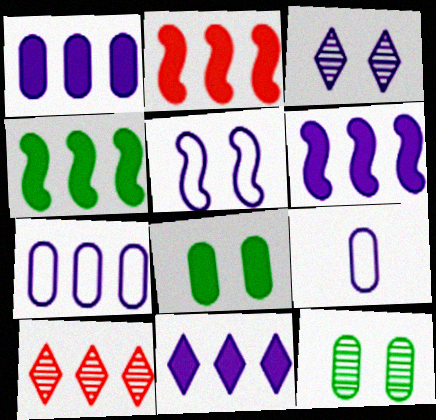[[1, 6, 11], 
[2, 4, 6], 
[3, 6, 9], 
[4, 7, 10]]